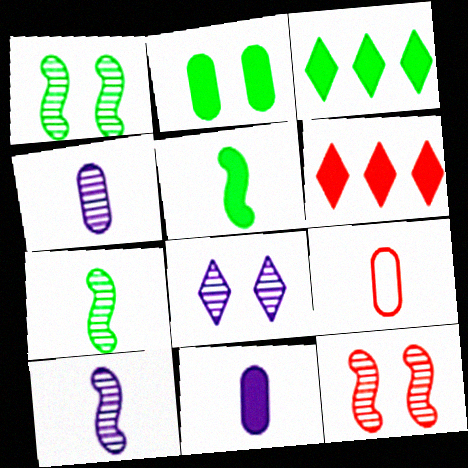[[2, 3, 5], 
[6, 9, 12]]